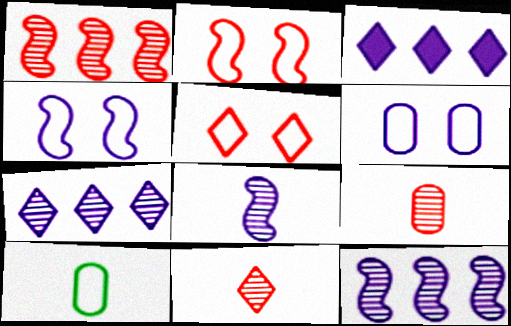[[3, 6, 8]]